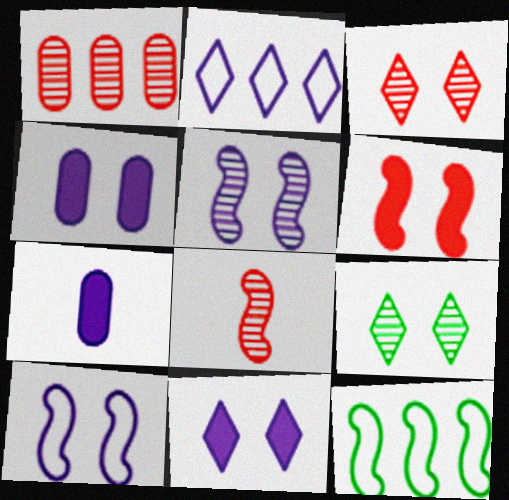[[1, 3, 8], 
[2, 5, 7], 
[3, 7, 12]]